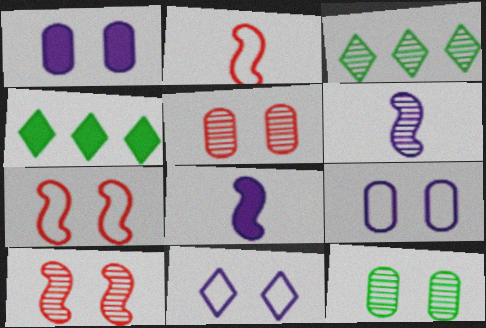[[1, 2, 3], 
[3, 5, 6]]